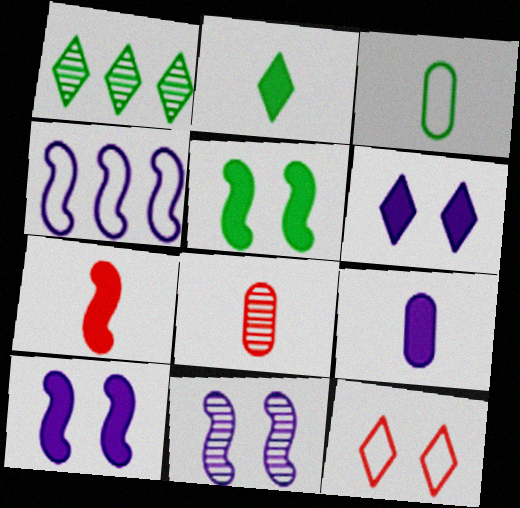[[1, 3, 5], 
[1, 8, 11], 
[2, 7, 9], 
[3, 4, 12], 
[3, 8, 9]]